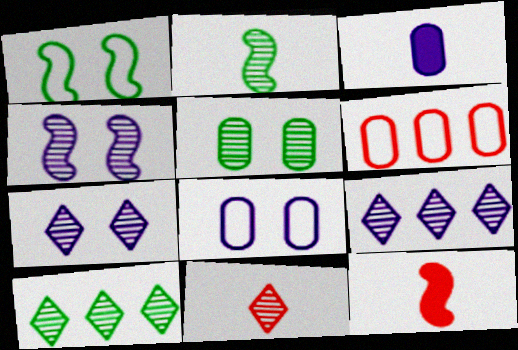[[2, 5, 10], 
[3, 5, 6], 
[7, 10, 11], 
[8, 10, 12]]